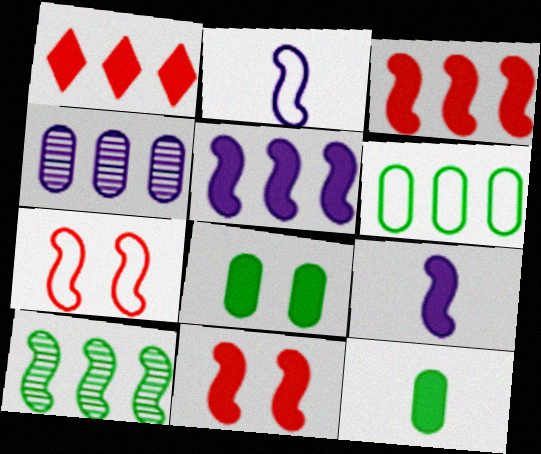[[1, 8, 9], 
[2, 10, 11], 
[7, 9, 10]]